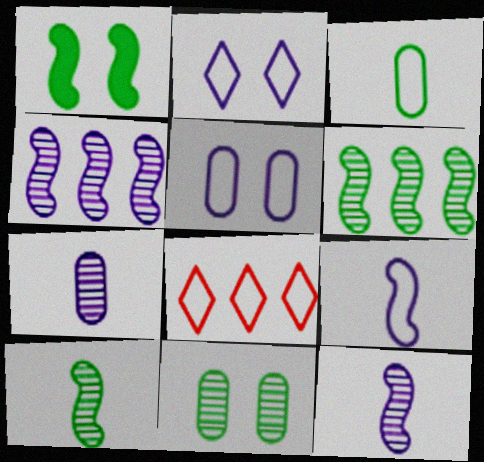[[1, 7, 8]]